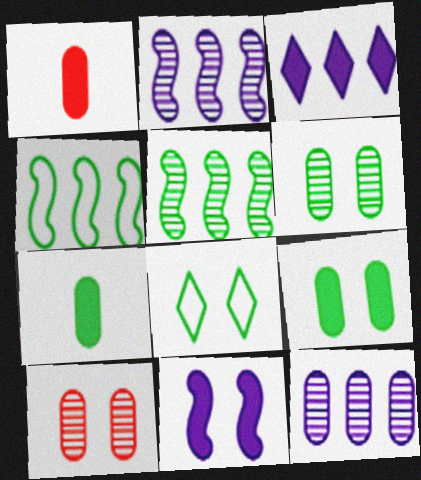[[1, 2, 8], 
[5, 7, 8], 
[8, 10, 11]]